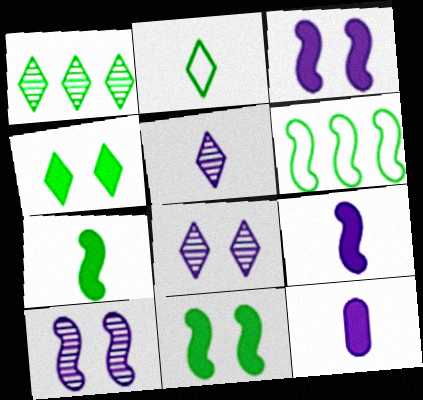[[1, 2, 4]]